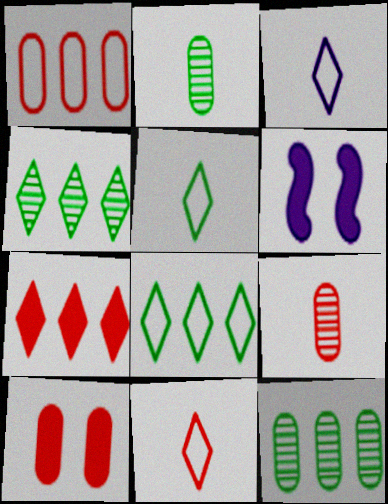[[1, 9, 10], 
[3, 5, 11], 
[6, 8, 9], 
[6, 11, 12]]